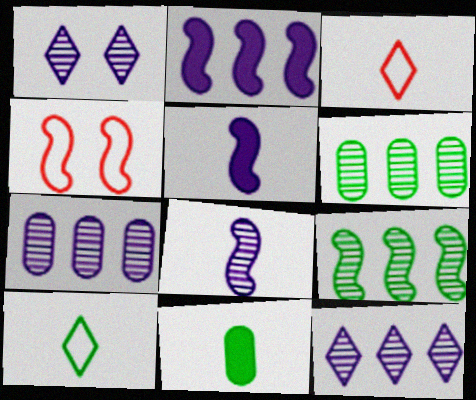[[1, 7, 8], 
[3, 8, 11], 
[4, 5, 9], 
[4, 11, 12]]